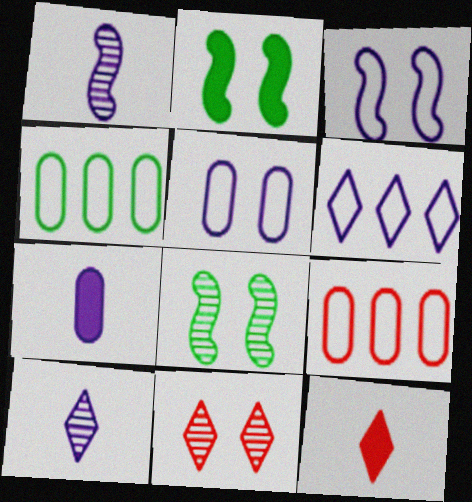[[2, 5, 11], 
[2, 9, 10]]